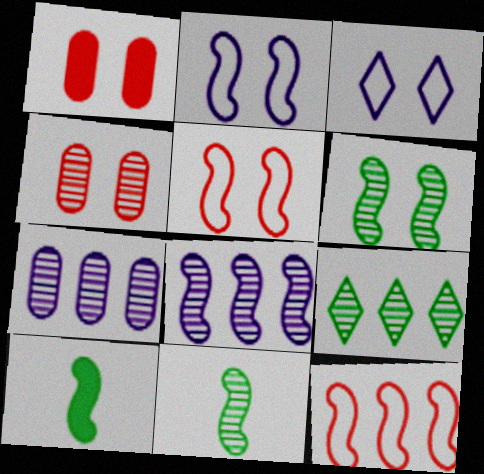[[1, 3, 6], 
[5, 8, 10]]